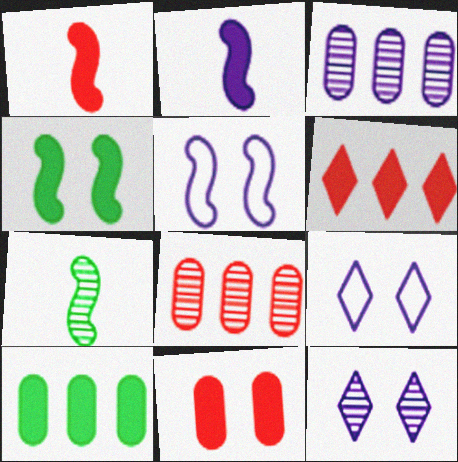[[1, 6, 11], 
[2, 3, 9], 
[7, 8, 12]]